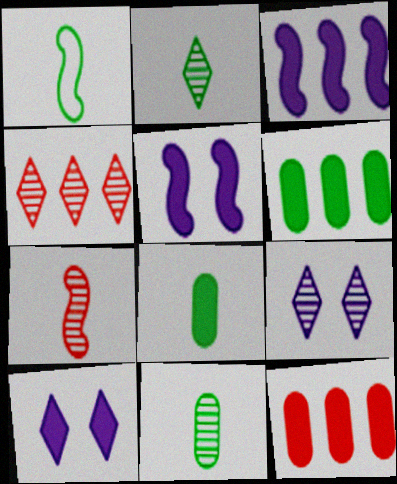[[1, 2, 8], 
[1, 9, 12], 
[2, 4, 9]]